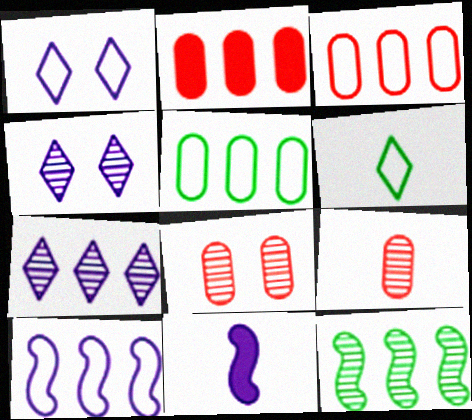[[4, 9, 12], 
[6, 9, 11]]